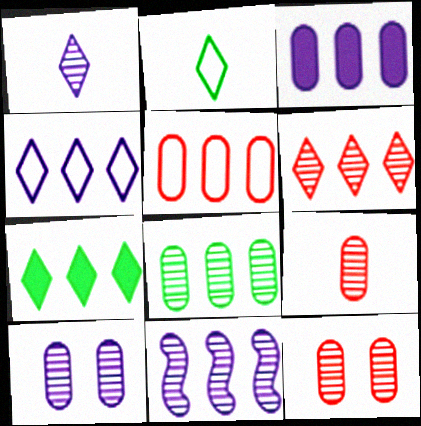[[1, 10, 11], 
[3, 4, 11], 
[3, 5, 8], 
[4, 6, 7], 
[5, 7, 11], 
[6, 8, 11], 
[8, 9, 10]]